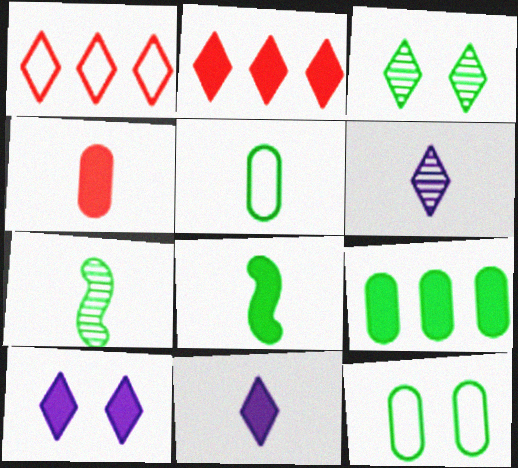[[1, 3, 11], 
[4, 8, 11]]